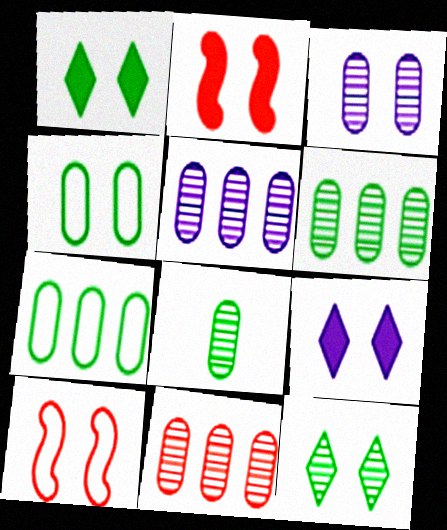[[1, 3, 10], 
[3, 8, 11], 
[5, 6, 11]]